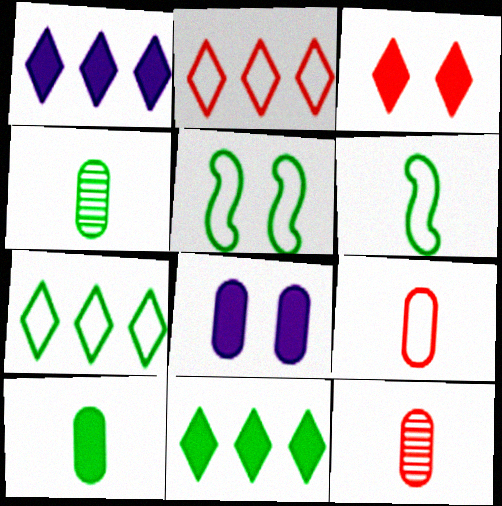[[1, 5, 12], 
[4, 5, 11]]